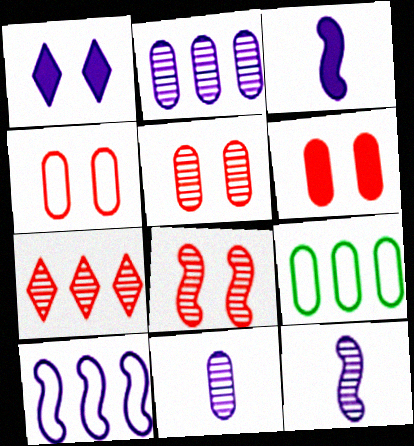[[1, 10, 11], 
[4, 5, 6], 
[6, 9, 11]]